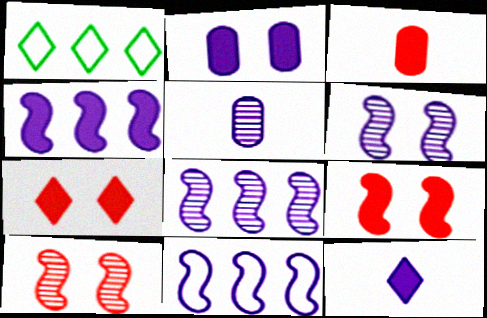[[1, 3, 6], 
[1, 5, 9], 
[2, 4, 12], 
[4, 8, 11]]